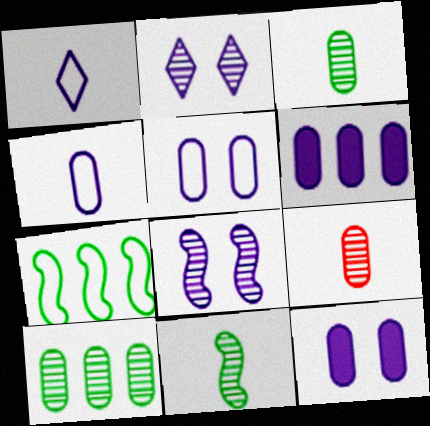[[1, 6, 8]]